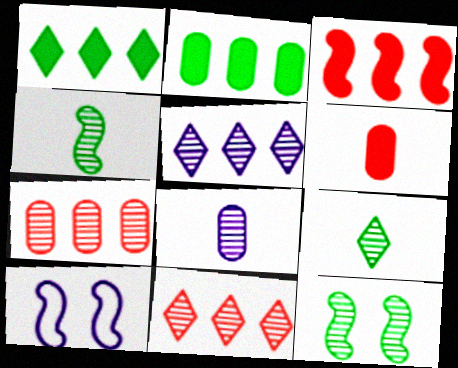[[3, 4, 10], 
[8, 11, 12]]